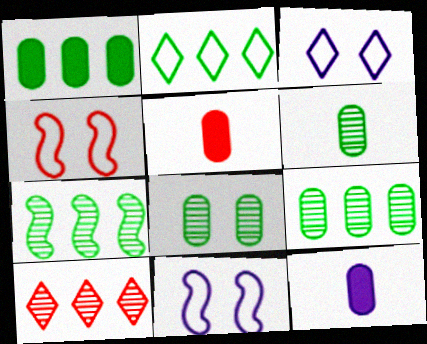[[1, 2, 7], 
[3, 5, 7], 
[4, 5, 10], 
[6, 8, 9]]